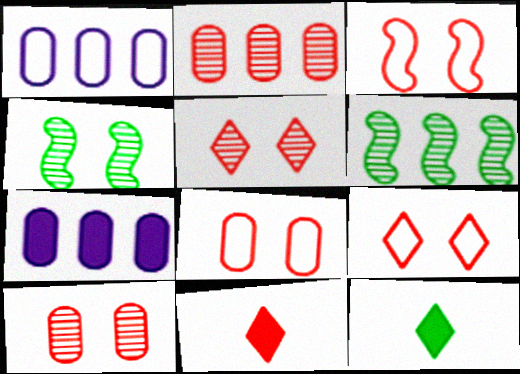[[1, 4, 11], 
[2, 3, 11], 
[3, 8, 9]]